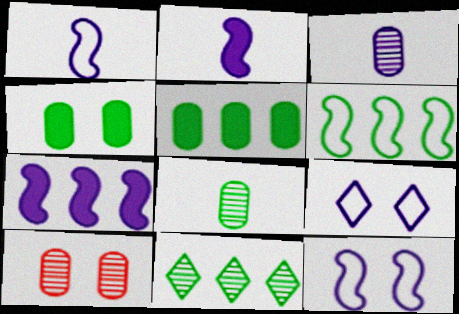[[3, 7, 9], 
[5, 6, 11]]